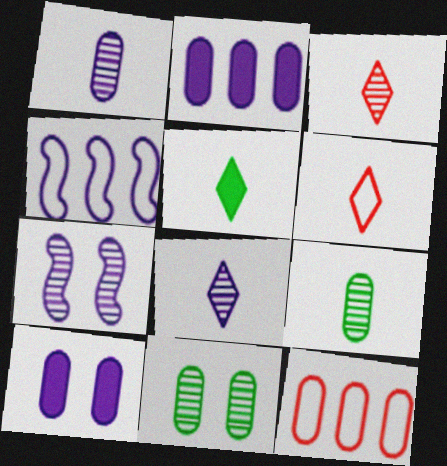[[4, 8, 10], 
[5, 6, 8], 
[5, 7, 12], 
[9, 10, 12]]